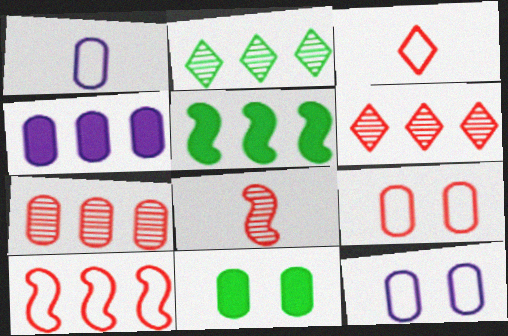[[1, 7, 11], 
[2, 4, 10], 
[3, 9, 10]]